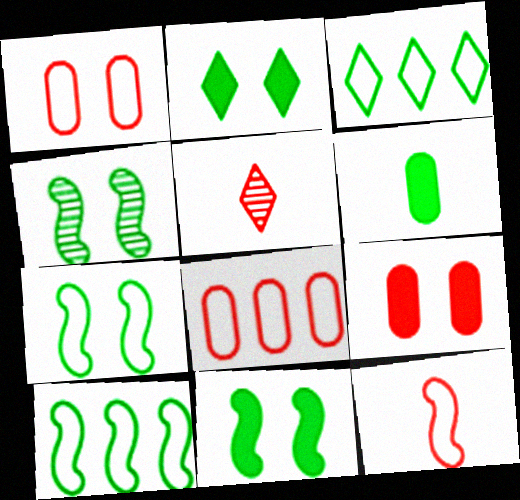[[3, 4, 6], 
[4, 7, 11]]